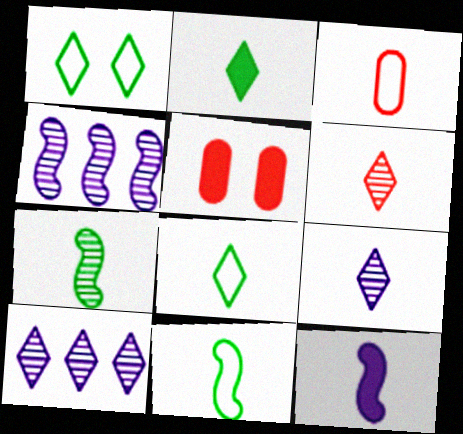[[4, 5, 8], 
[5, 10, 11]]